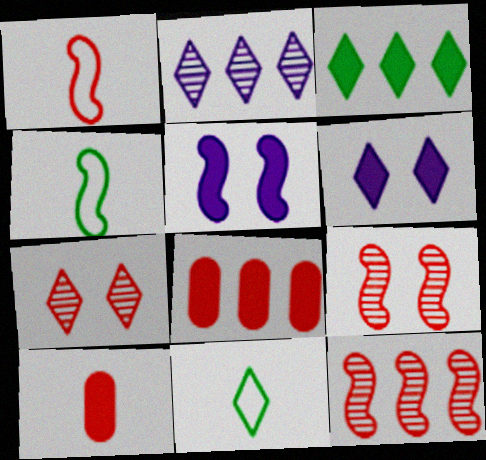[[1, 7, 8], 
[3, 5, 10], 
[4, 5, 12]]